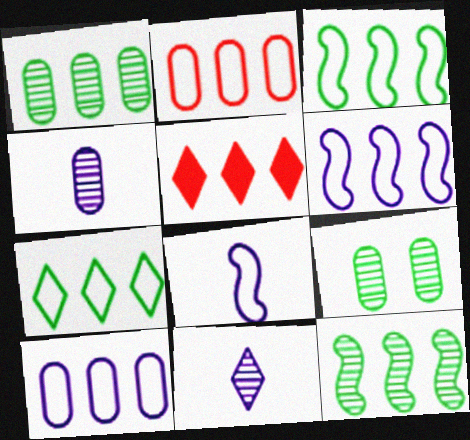[[1, 5, 6], 
[2, 6, 7], 
[5, 8, 9], 
[5, 10, 12]]